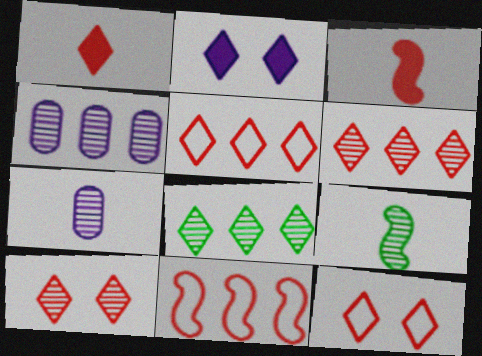[[1, 5, 10], 
[1, 6, 12], 
[4, 9, 10]]